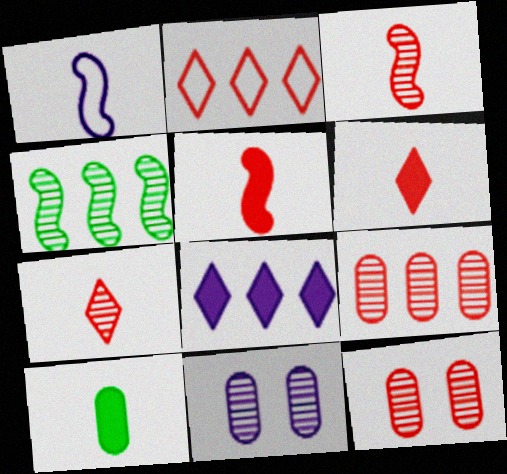[[1, 7, 10], 
[1, 8, 11], 
[2, 5, 12], 
[4, 7, 11]]